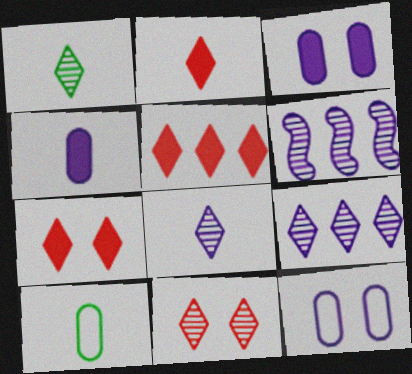[[1, 9, 11], 
[2, 5, 7], 
[6, 7, 10]]